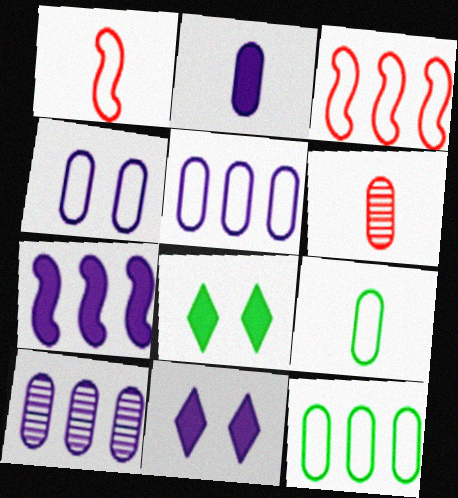[[1, 8, 10], 
[2, 4, 10], 
[2, 6, 9], 
[2, 7, 11]]